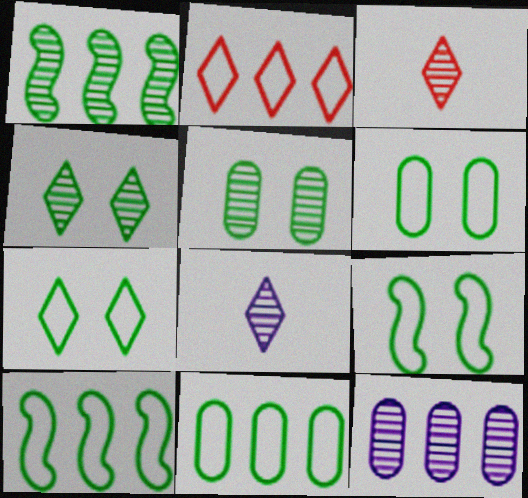[[6, 7, 9]]